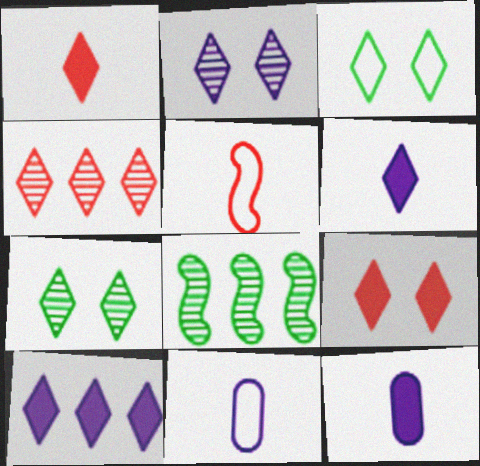[[2, 3, 9], 
[3, 4, 6], 
[8, 9, 11]]